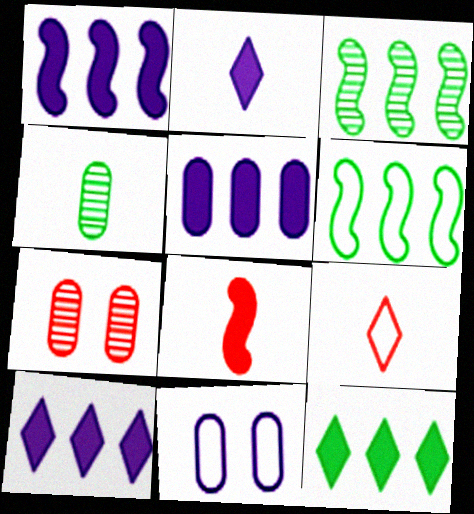[[1, 5, 10], 
[2, 6, 7], 
[6, 9, 11]]